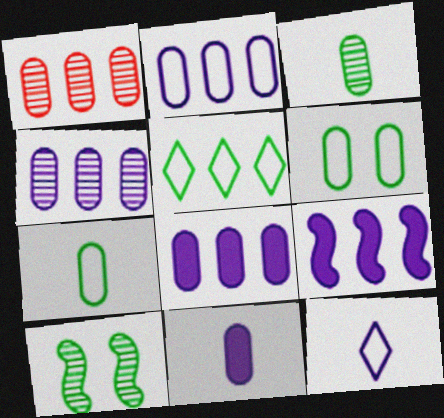[[1, 5, 9], 
[1, 6, 11], 
[2, 4, 8]]